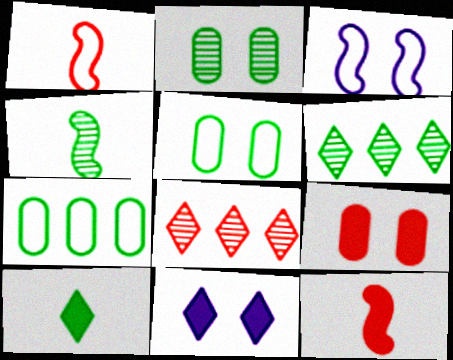[[1, 8, 9], 
[2, 4, 6]]